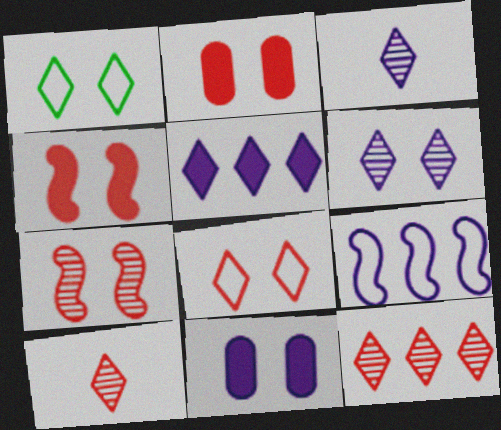[[1, 5, 10], 
[1, 7, 11], 
[2, 7, 8], 
[3, 9, 11]]